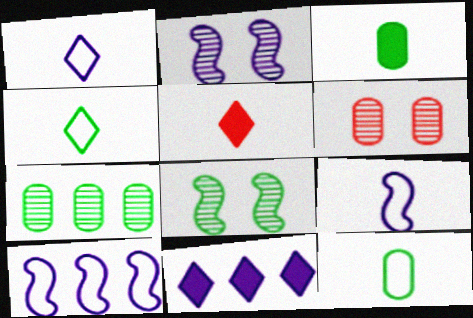[]